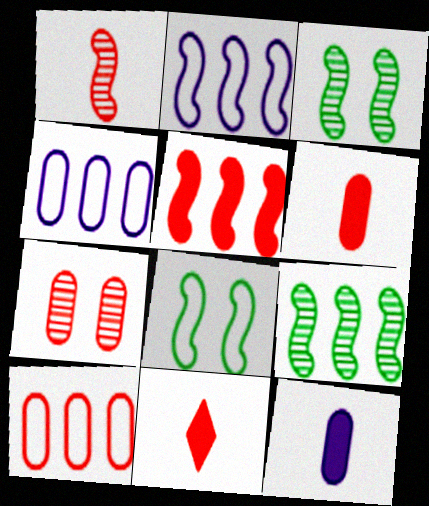[[2, 5, 9], 
[3, 4, 11], 
[6, 7, 10]]